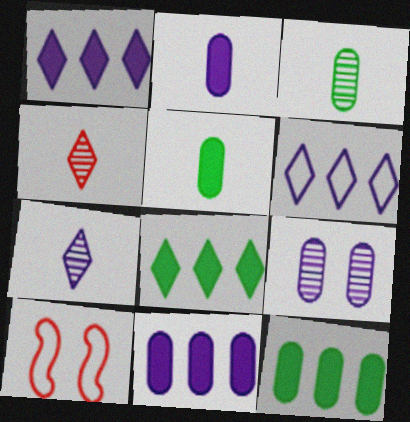[[1, 3, 10], 
[7, 10, 12]]